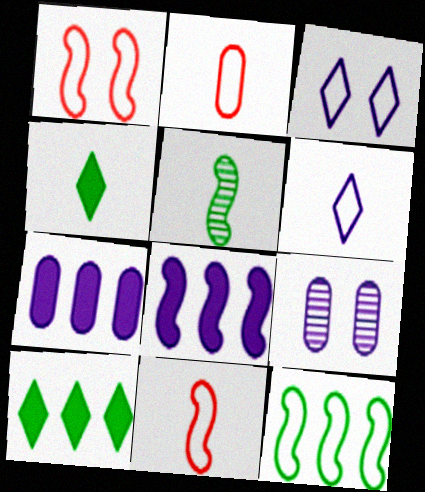[[1, 5, 8], 
[2, 3, 12], 
[6, 8, 9], 
[9, 10, 11]]